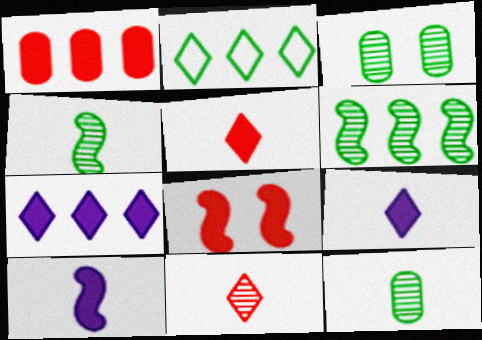[[1, 5, 8]]